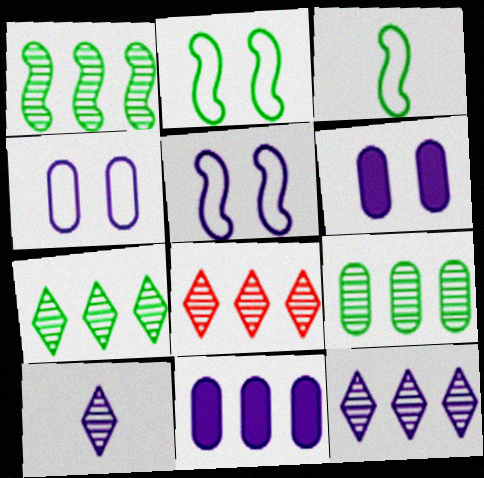[[1, 7, 9], 
[3, 6, 8], 
[5, 10, 11], 
[7, 8, 12]]